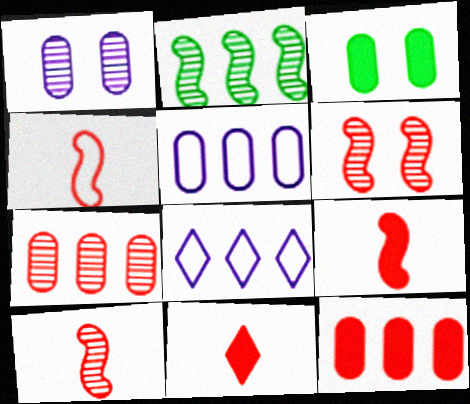[[2, 8, 12], 
[3, 8, 10], 
[4, 9, 10]]